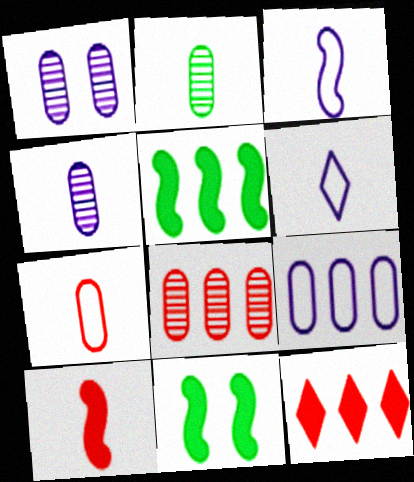[[1, 2, 8], 
[2, 6, 10], 
[6, 8, 11]]